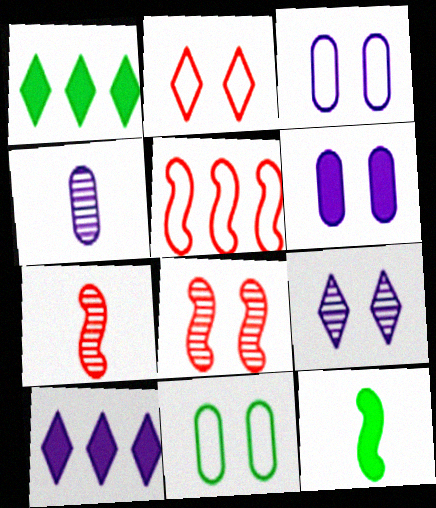[[1, 3, 7], 
[7, 10, 11]]